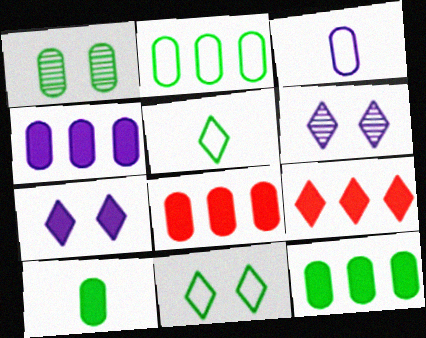[[1, 2, 10], 
[1, 3, 8], 
[4, 8, 12], 
[5, 6, 9]]